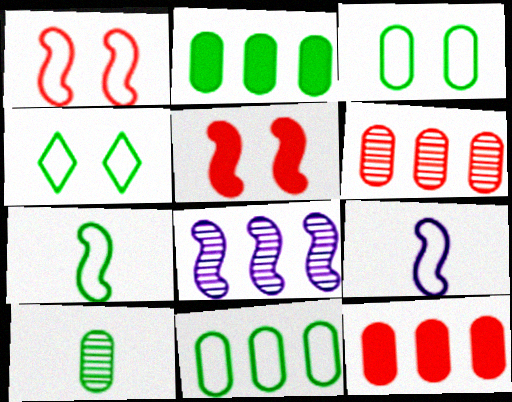[[2, 3, 10], 
[4, 7, 11], 
[5, 7, 8]]